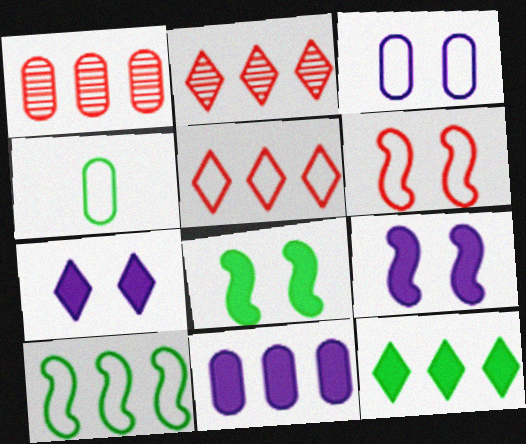[[2, 4, 9], 
[2, 10, 11]]